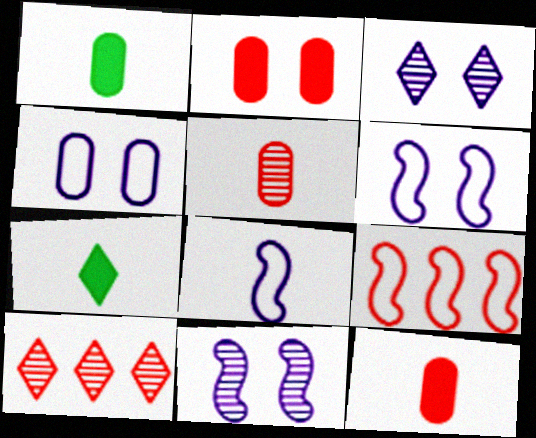[[1, 3, 9], 
[1, 6, 10], 
[5, 7, 8]]